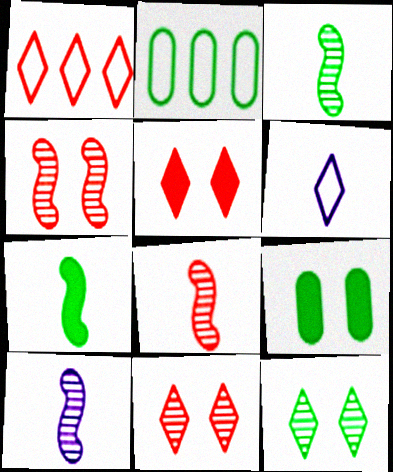[[1, 9, 10], 
[2, 5, 10], 
[2, 7, 12], 
[3, 8, 10]]